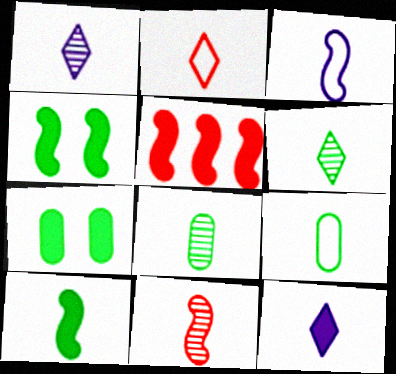[[1, 8, 11], 
[2, 3, 9], 
[2, 6, 12], 
[3, 10, 11], 
[5, 7, 12], 
[6, 9, 10], 
[9, 11, 12]]